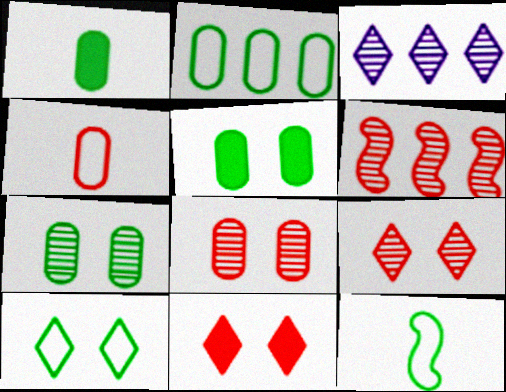[[1, 2, 7], 
[2, 10, 12], 
[4, 6, 11]]